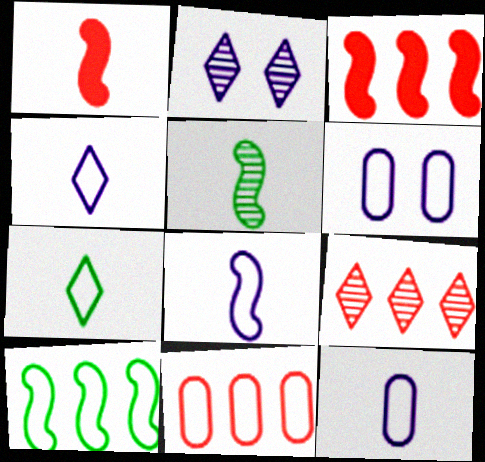[[1, 5, 8], 
[3, 9, 11], 
[4, 8, 12]]